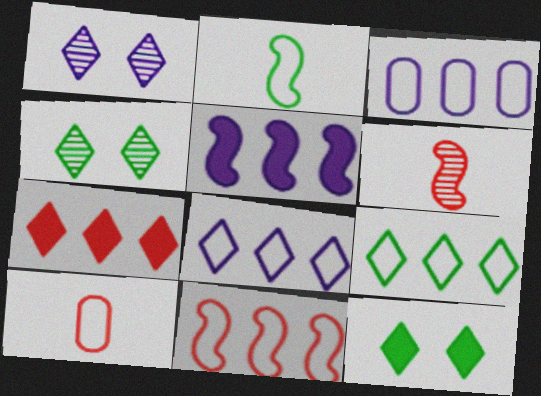[[3, 6, 12], 
[3, 9, 11], 
[4, 5, 10]]